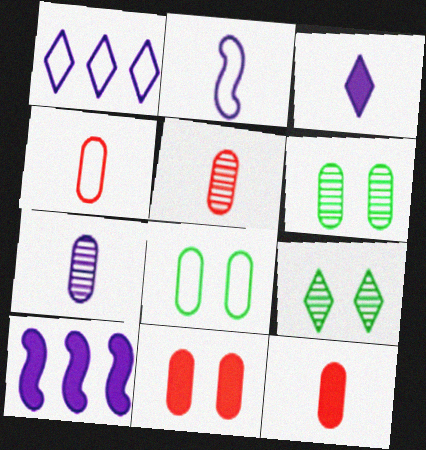[[2, 3, 7], 
[4, 5, 12], 
[4, 9, 10]]